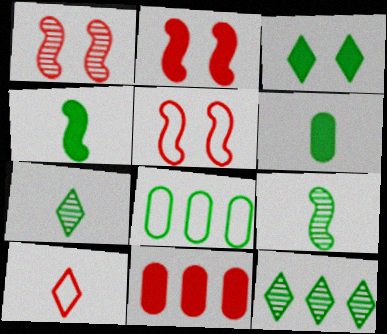[[1, 2, 5], 
[1, 10, 11], 
[3, 8, 9]]